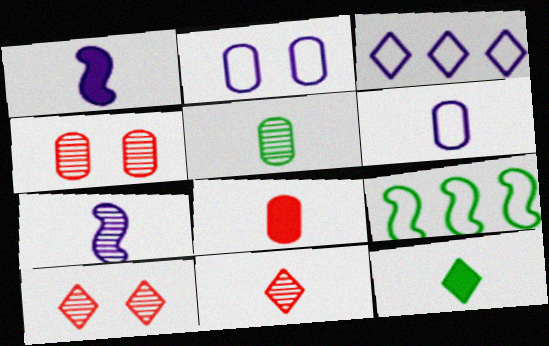[[1, 8, 12], 
[3, 10, 12], 
[5, 6, 8], 
[5, 7, 11]]